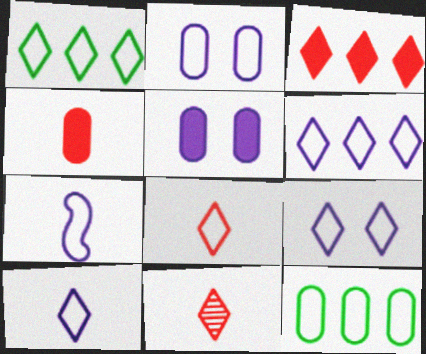[[1, 8, 9], 
[2, 6, 7], 
[6, 9, 10]]